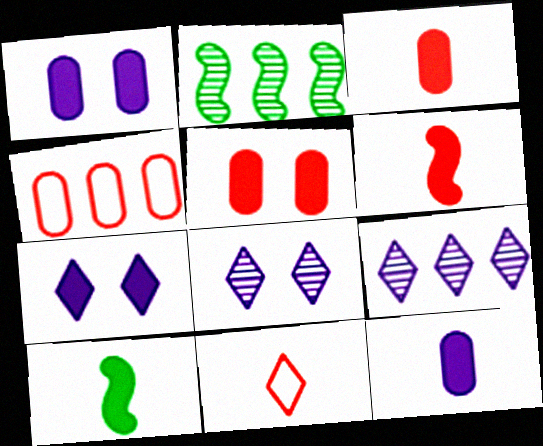[[1, 2, 11], 
[4, 8, 10]]